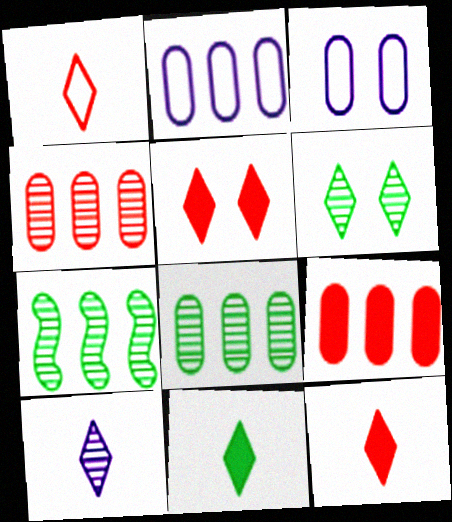[[1, 10, 11], 
[2, 8, 9], 
[3, 7, 12]]